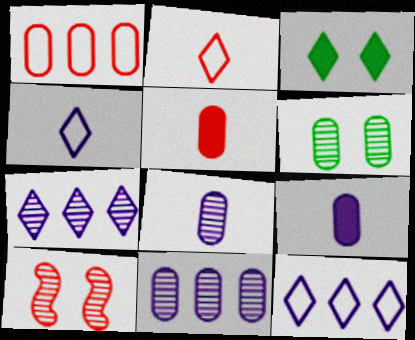[[1, 6, 9], 
[2, 3, 7]]